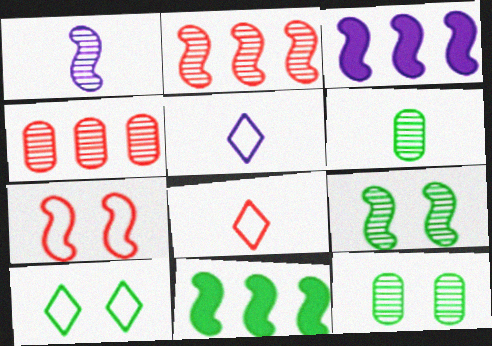[[1, 2, 9], 
[1, 7, 11], 
[3, 8, 12], 
[6, 10, 11]]